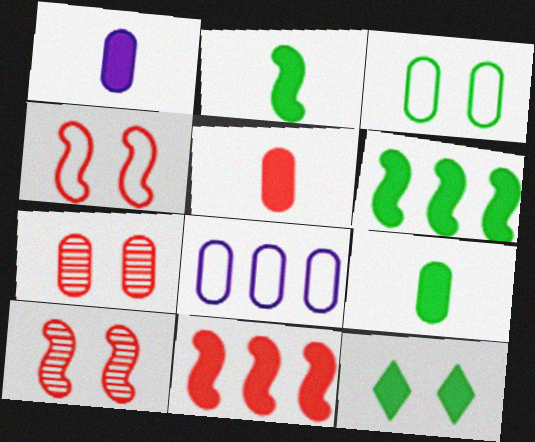[[1, 5, 9], 
[1, 11, 12], 
[6, 9, 12], 
[7, 8, 9]]